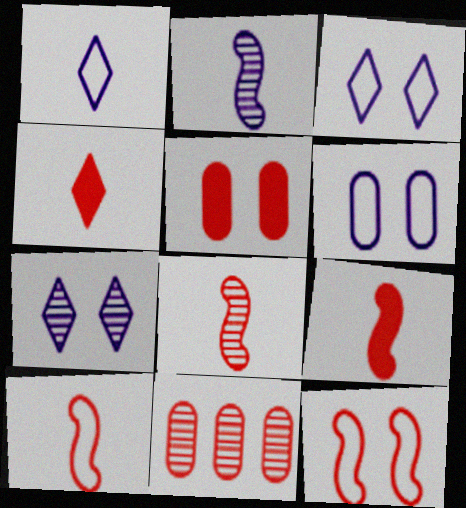[[4, 11, 12], 
[8, 9, 10]]